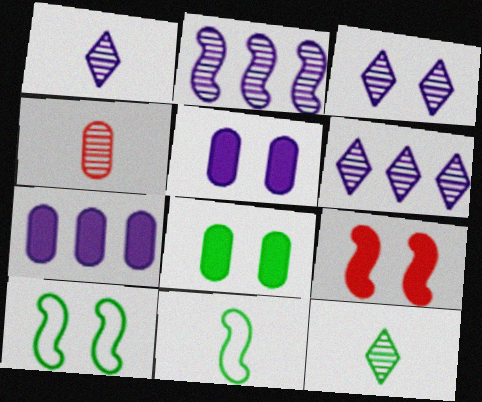[[1, 3, 6], 
[2, 9, 11]]